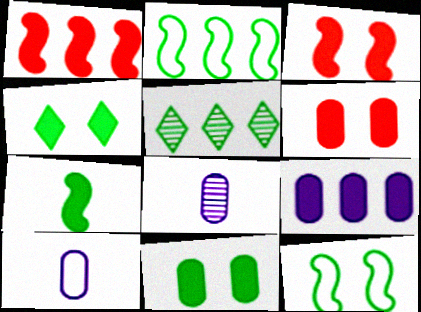[[3, 5, 10]]